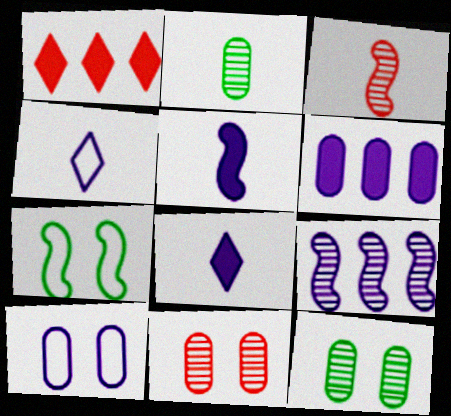[[8, 9, 10]]